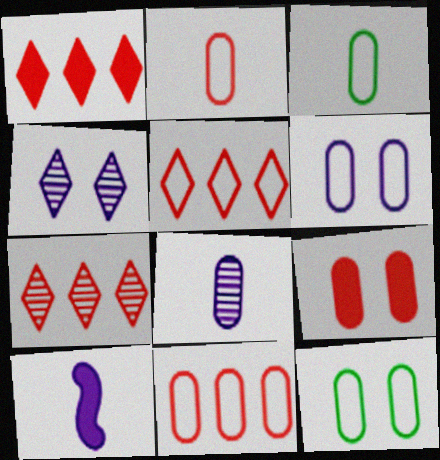[[1, 5, 7], 
[3, 6, 11], 
[7, 10, 12]]